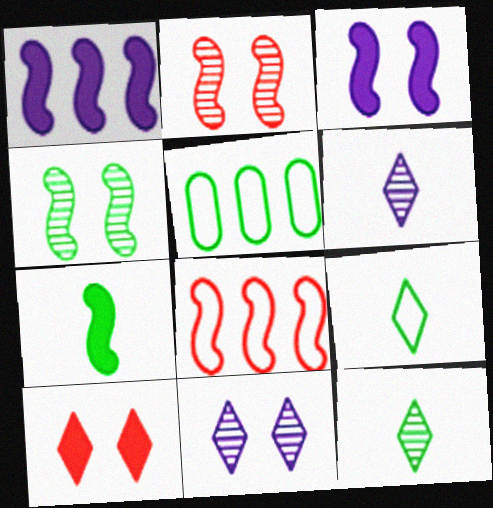[]